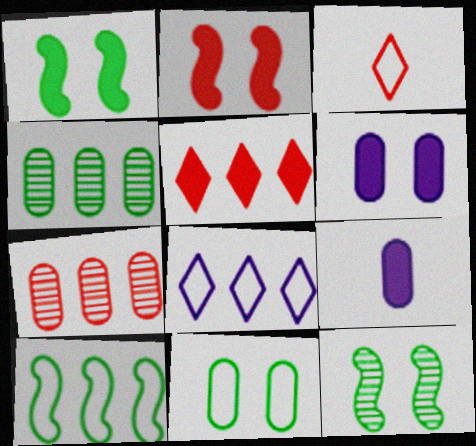[[1, 5, 9], 
[2, 3, 7], 
[7, 9, 11]]